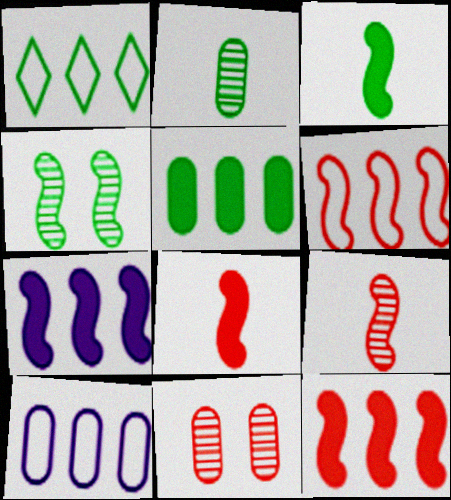[[1, 6, 10]]